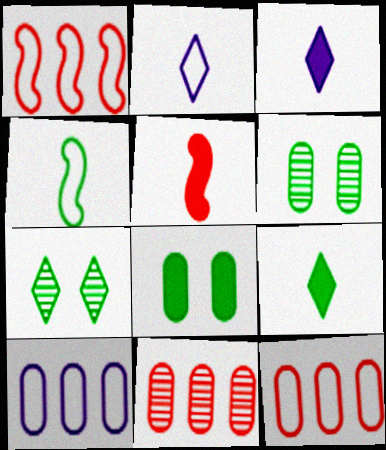[[1, 3, 6], 
[5, 7, 10]]